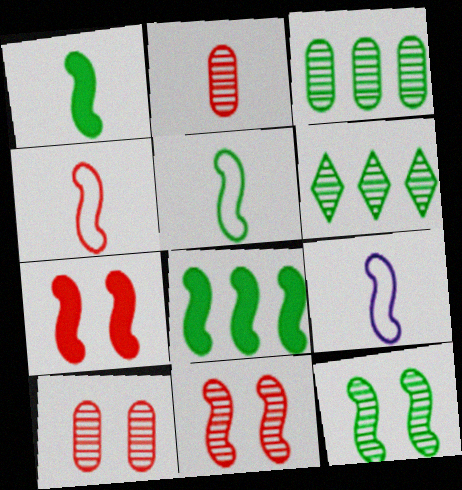[[4, 5, 9], 
[5, 8, 12], 
[8, 9, 11]]